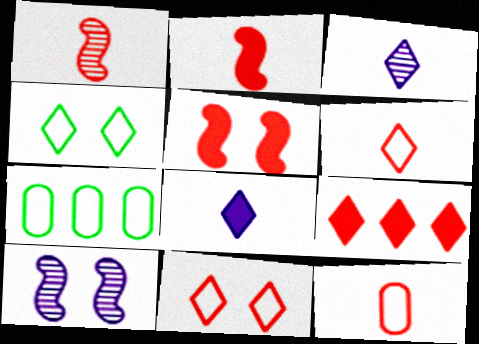[[3, 4, 9], 
[3, 5, 7]]